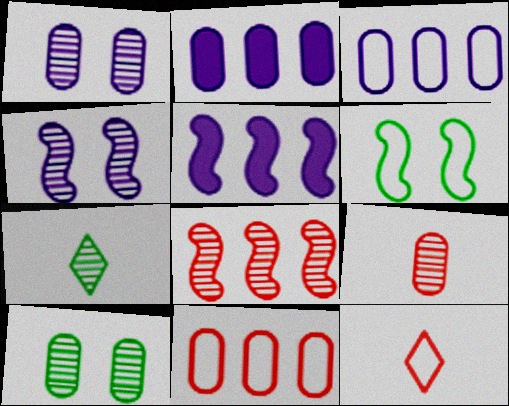[[1, 7, 8], 
[3, 6, 12], 
[5, 10, 12]]